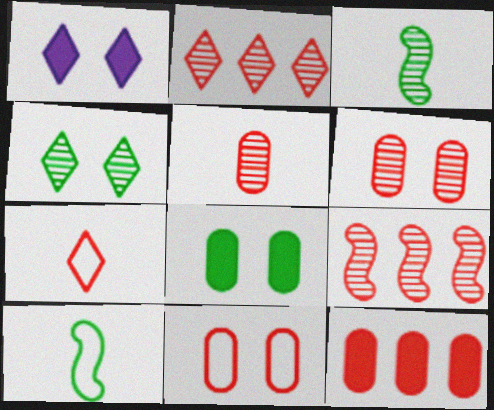[[5, 11, 12]]